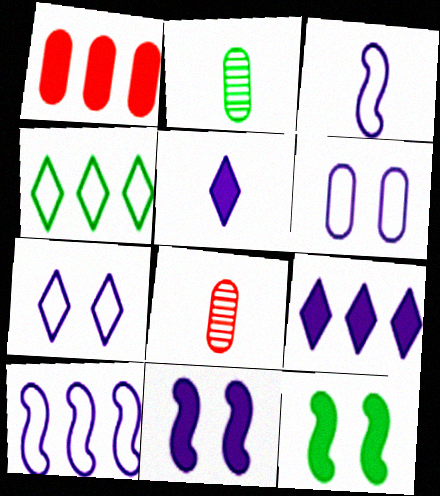[[1, 2, 6], 
[1, 5, 12], 
[2, 4, 12], 
[4, 8, 11]]